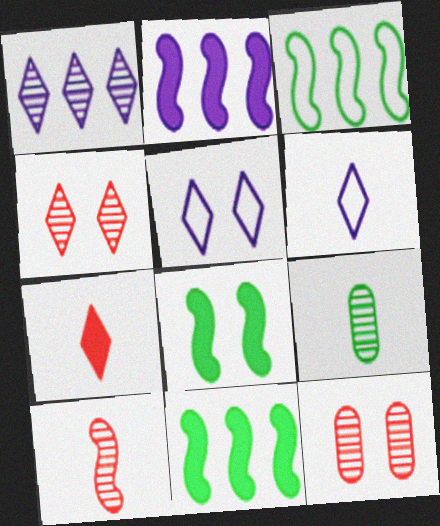[[5, 8, 12], 
[6, 11, 12]]